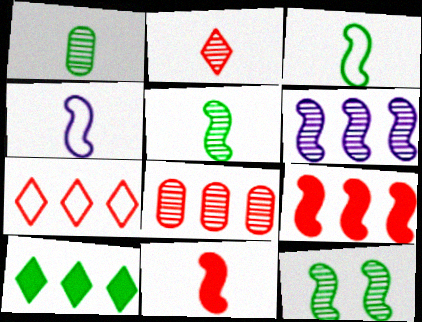[[4, 5, 11], 
[4, 9, 12], 
[7, 8, 9]]